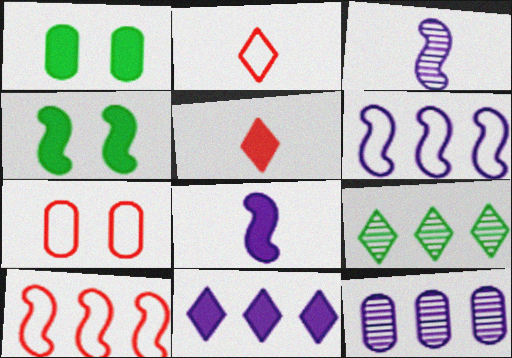[[2, 4, 12], 
[2, 7, 10], 
[3, 4, 10], 
[6, 11, 12], 
[7, 8, 9]]